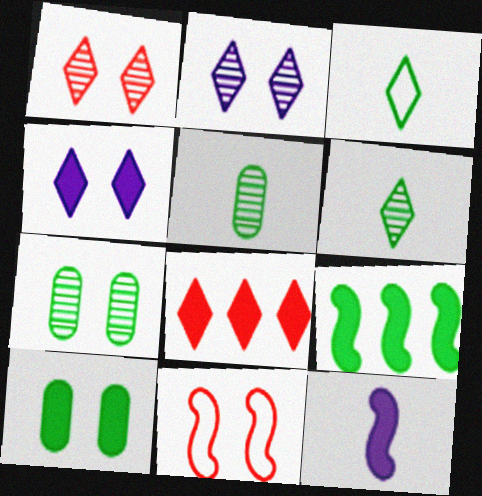[[2, 3, 8], 
[2, 10, 11], 
[3, 7, 9], 
[4, 7, 11], 
[8, 10, 12]]